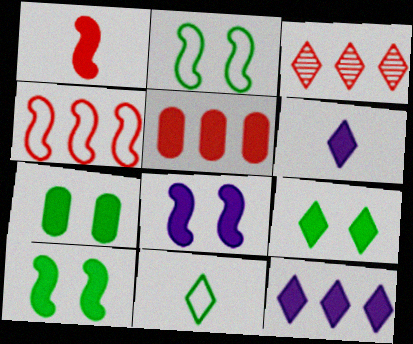[[1, 7, 12], 
[3, 4, 5], 
[5, 6, 10], 
[7, 9, 10]]